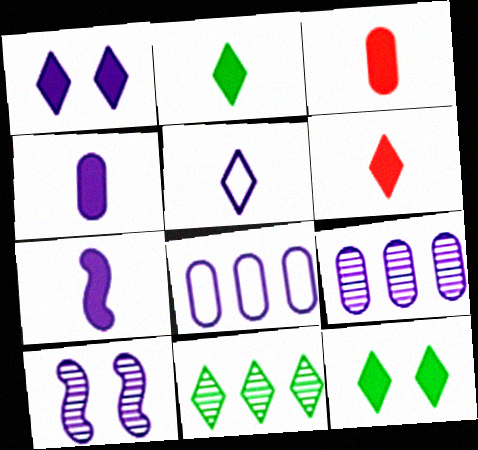[[2, 3, 7]]